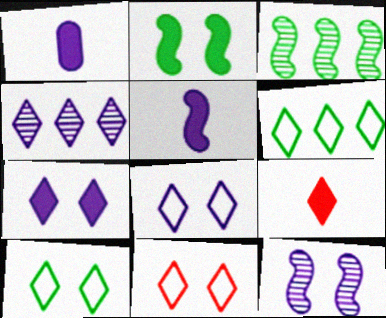[[1, 3, 11], 
[4, 9, 10], 
[8, 10, 11]]